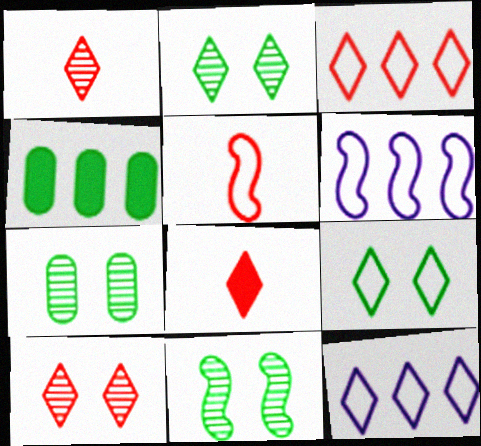[[2, 7, 11], 
[2, 8, 12], 
[3, 8, 10], 
[6, 7, 8]]